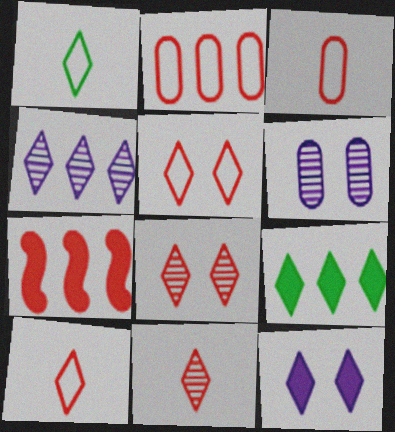[[1, 6, 7], 
[3, 7, 8]]